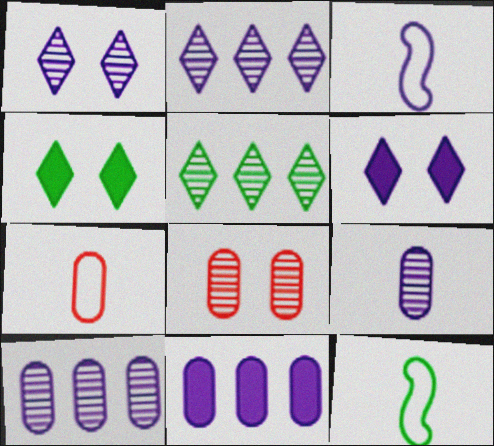[[1, 3, 11], 
[3, 6, 10]]